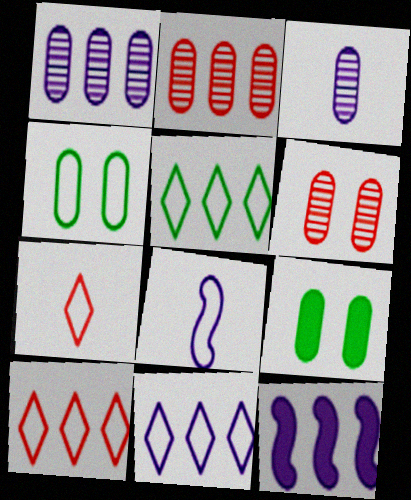[[1, 11, 12], 
[2, 5, 12], 
[4, 8, 10], 
[5, 10, 11]]